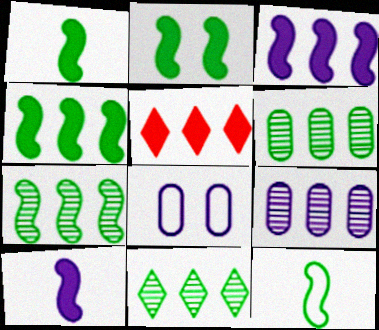[[1, 2, 4], 
[2, 7, 12], 
[6, 7, 11]]